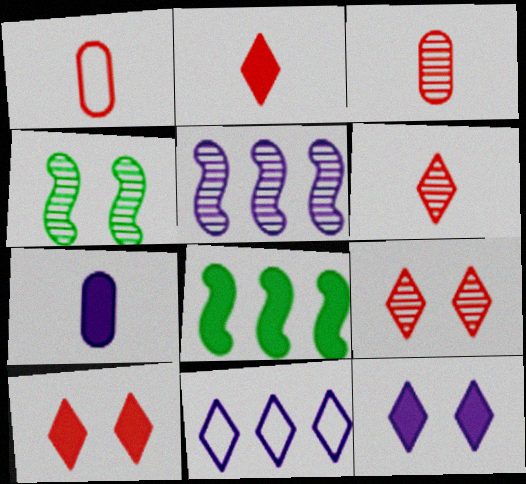[[7, 8, 10]]